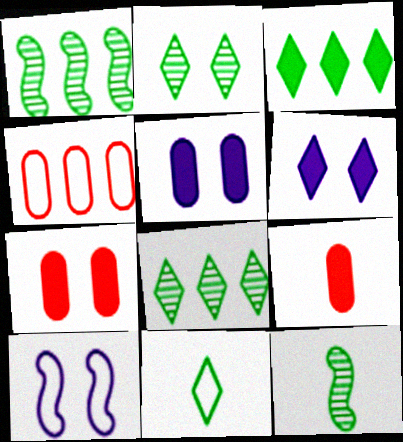[[2, 3, 11], 
[2, 7, 10], 
[4, 6, 12], 
[4, 10, 11], 
[8, 9, 10]]